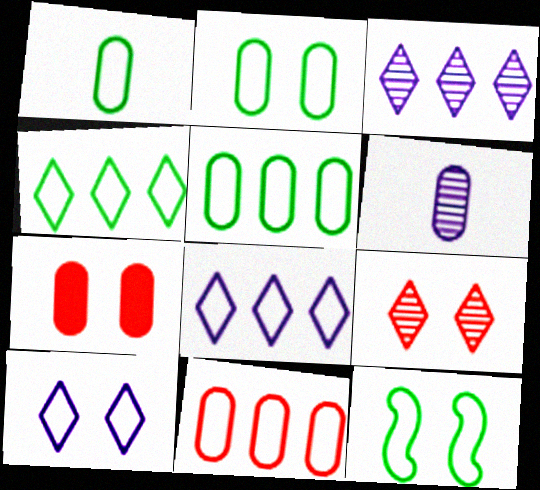[[1, 2, 5], 
[1, 4, 12], 
[5, 6, 7]]